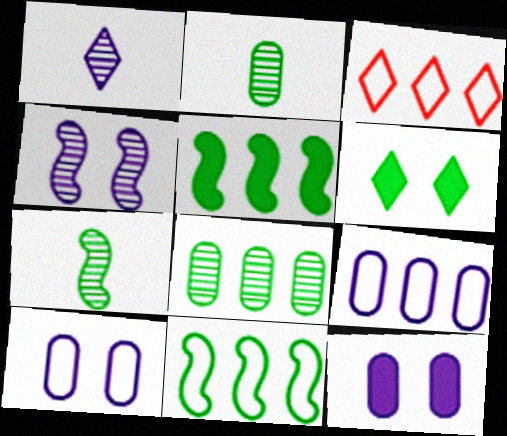[[1, 3, 6], 
[2, 6, 11], 
[3, 7, 12], 
[3, 9, 11]]